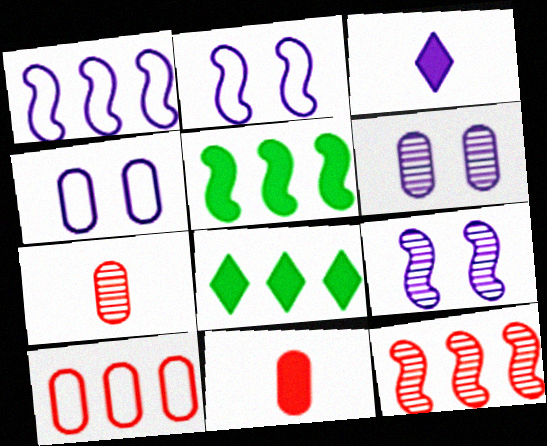[[1, 3, 6], 
[1, 5, 12], 
[2, 7, 8]]